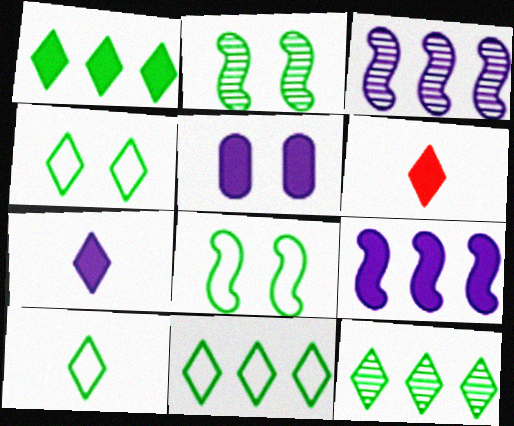[[1, 11, 12], 
[4, 10, 11], 
[5, 7, 9]]